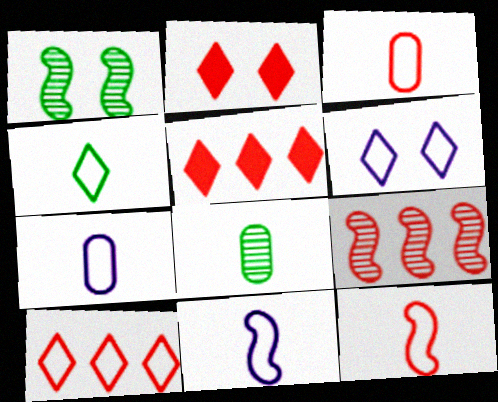[[1, 5, 7], 
[2, 3, 9], 
[3, 4, 11], 
[4, 6, 10], 
[4, 7, 12]]